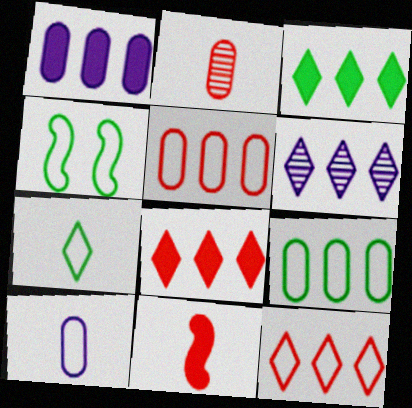[[3, 6, 12], 
[4, 7, 9], 
[4, 10, 12]]